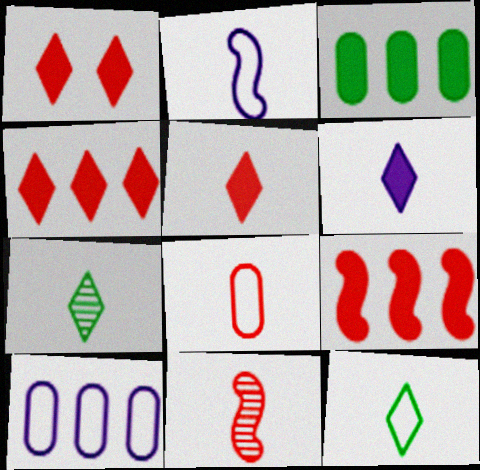[[1, 4, 5], 
[2, 8, 12], 
[5, 8, 11]]